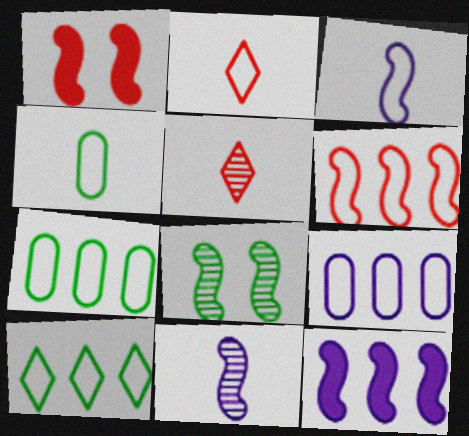[[2, 3, 4], 
[6, 9, 10]]